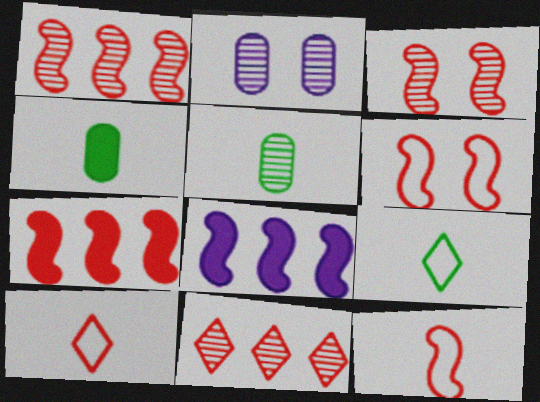[[2, 7, 9], 
[3, 7, 12]]